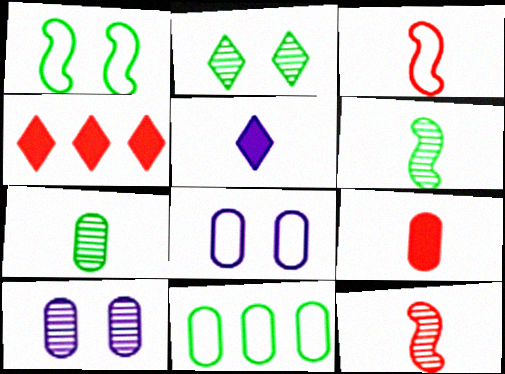[[3, 5, 7], 
[4, 6, 8], 
[9, 10, 11]]